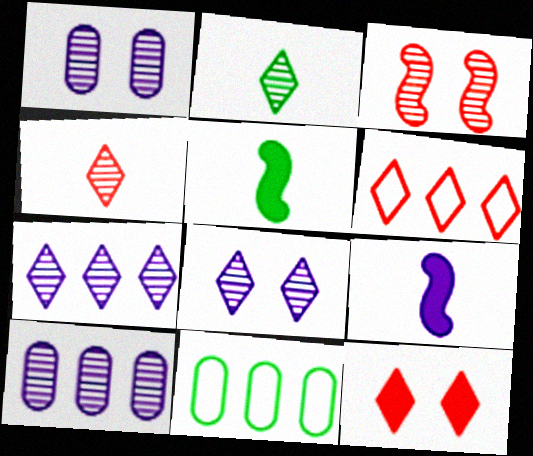[[1, 5, 6], 
[2, 3, 10], 
[4, 6, 12]]